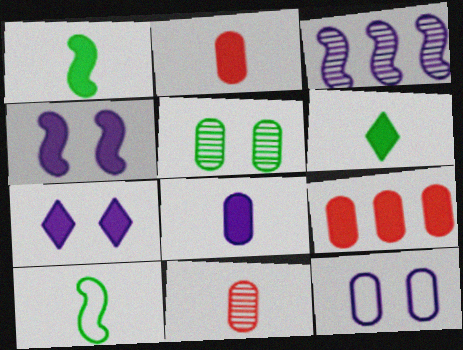[[1, 7, 9], 
[4, 6, 9]]